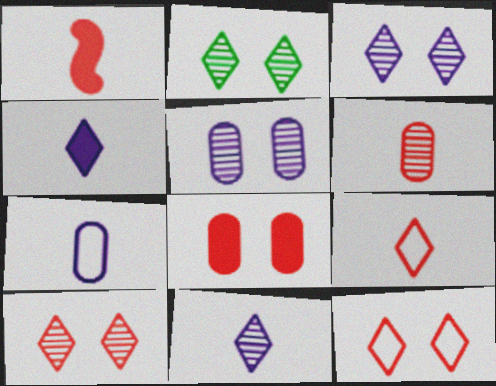[[1, 6, 9], 
[2, 3, 10]]